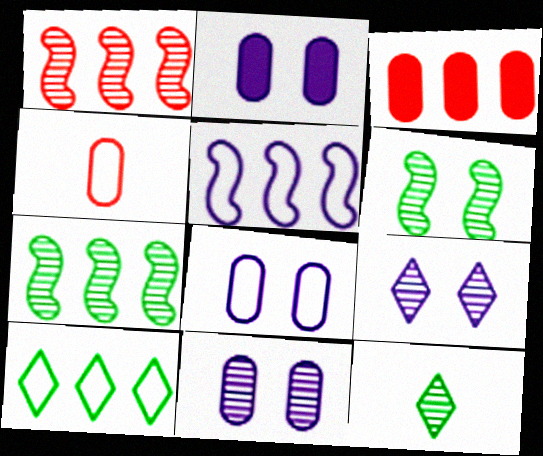[[1, 11, 12], 
[2, 8, 11]]